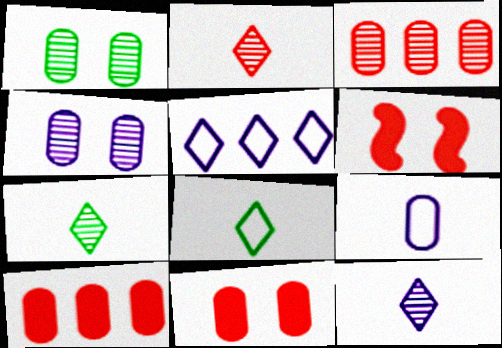[[1, 9, 10], 
[2, 7, 12]]